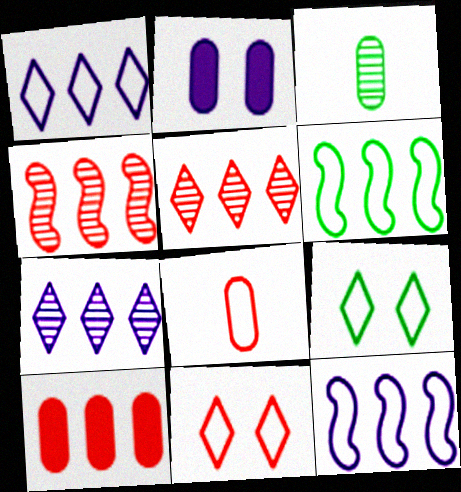[[6, 7, 10], 
[8, 9, 12]]